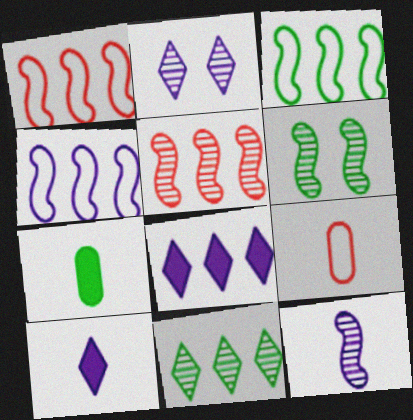[[1, 2, 7], 
[1, 3, 4], 
[5, 6, 12], 
[6, 8, 9]]